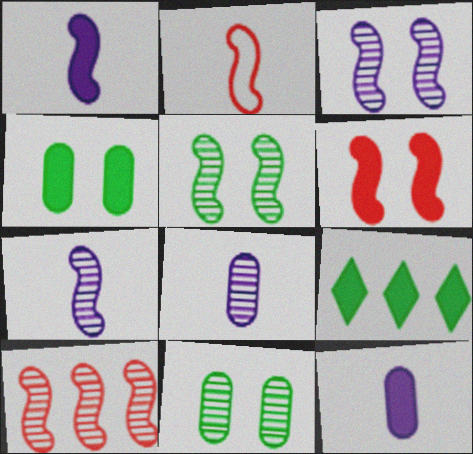[[2, 6, 10], 
[5, 7, 10], 
[6, 9, 12]]